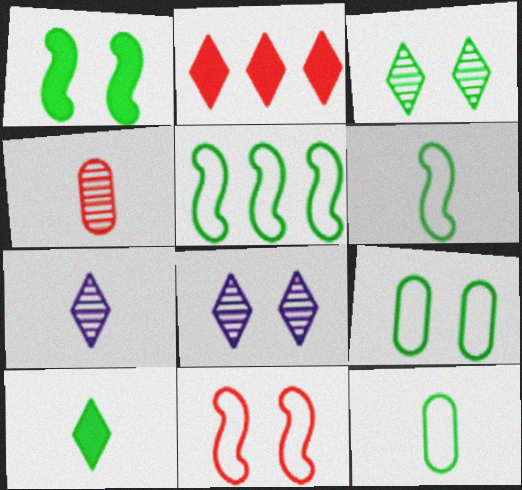[[1, 3, 9], 
[2, 4, 11]]